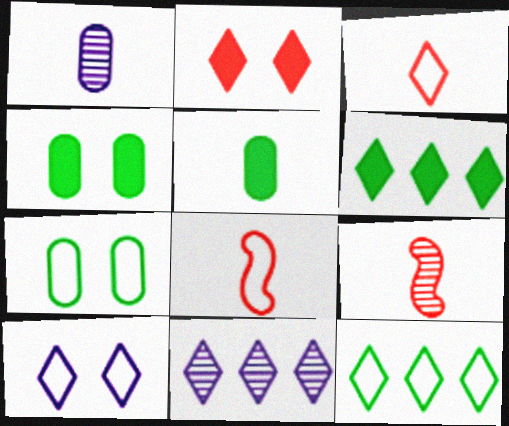[[3, 10, 12], 
[4, 8, 11]]